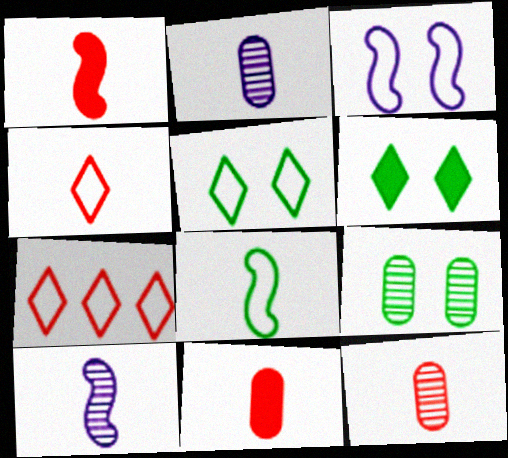[[1, 4, 12], 
[1, 8, 10]]